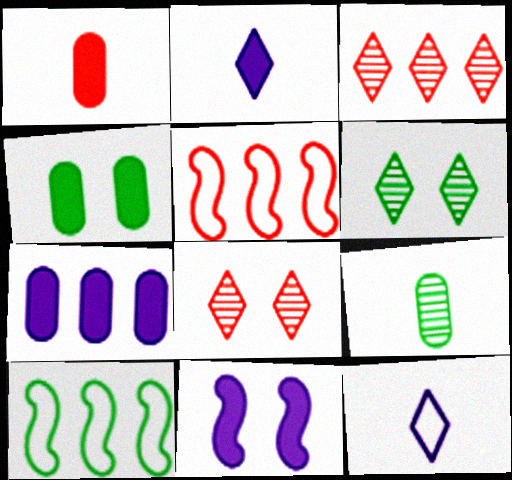[[1, 4, 7], 
[1, 5, 8], 
[2, 7, 11], 
[3, 7, 10]]